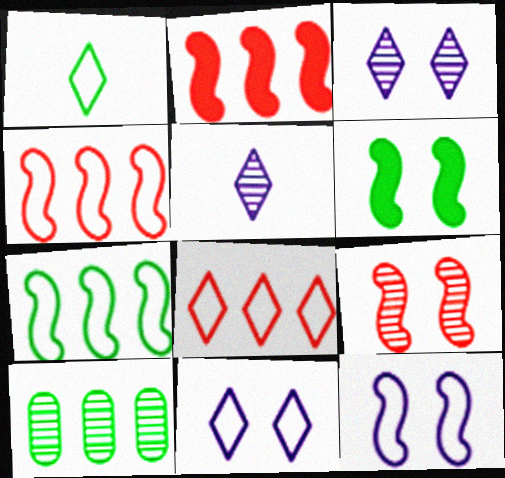[[1, 6, 10], 
[1, 8, 11], 
[5, 9, 10], 
[6, 9, 12]]